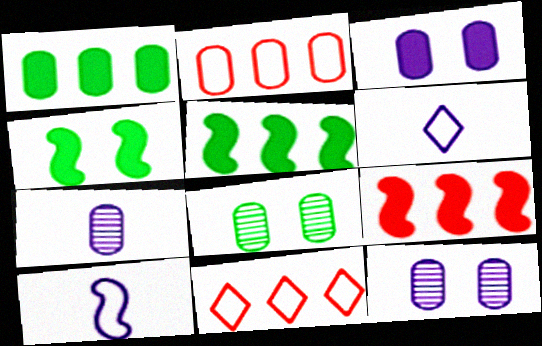[[4, 7, 11], 
[6, 8, 9]]